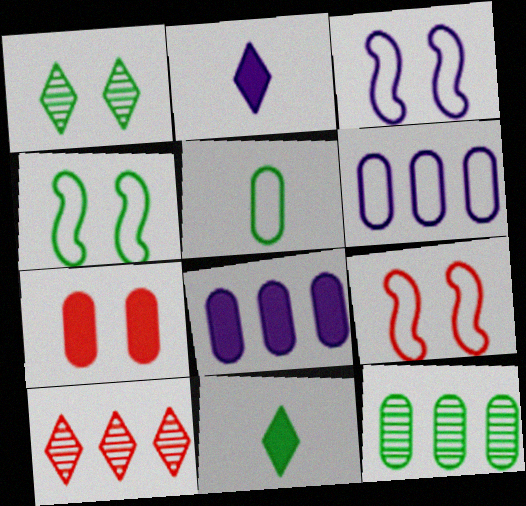[[1, 3, 7], 
[2, 9, 12], 
[3, 4, 9], 
[4, 11, 12]]